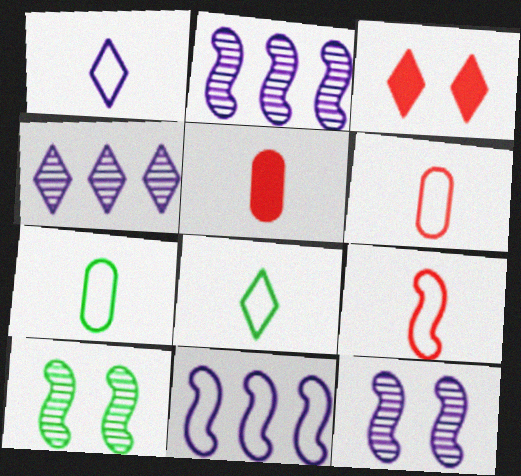[[1, 7, 9], 
[2, 3, 7], 
[3, 4, 8]]